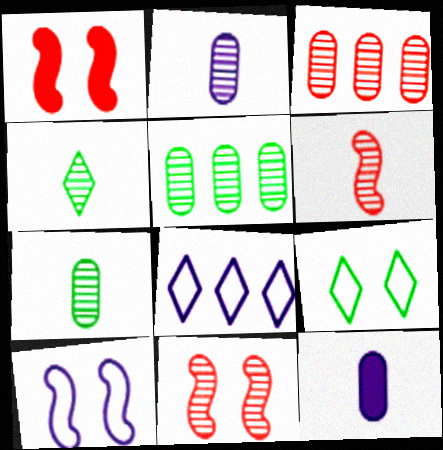[[1, 7, 8], 
[2, 4, 6]]